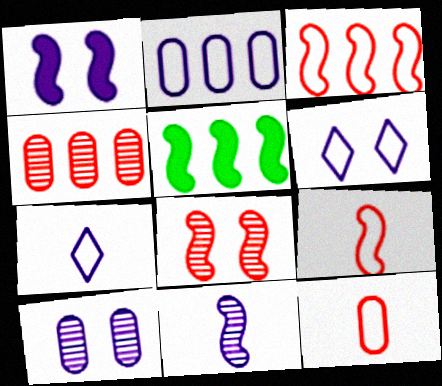[[1, 6, 10]]